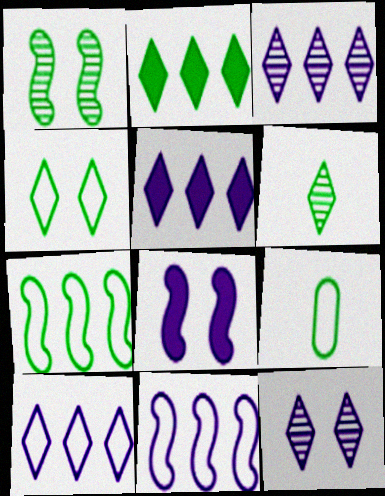[[1, 2, 9], 
[2, 4, 6], 
[3, 5, 10], 
[4, 7, 9]]